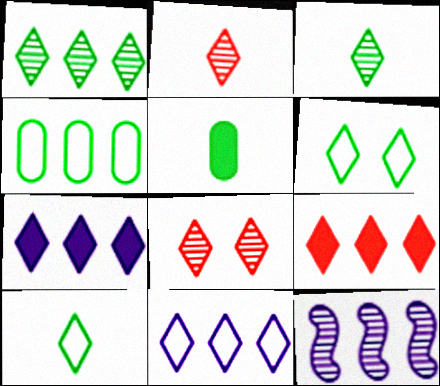[[1, 9, 11], 
[2, 6, 7], 
[4, 9, 12], 
[7, 8, 10]]